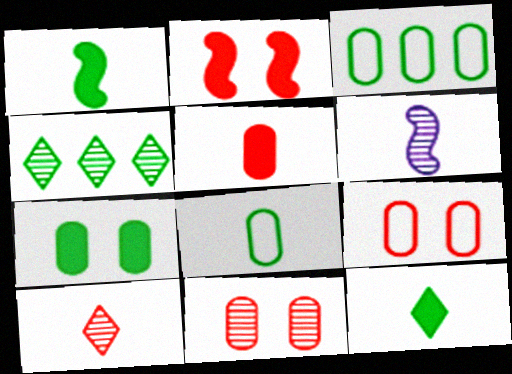[[4, 6, 11]]